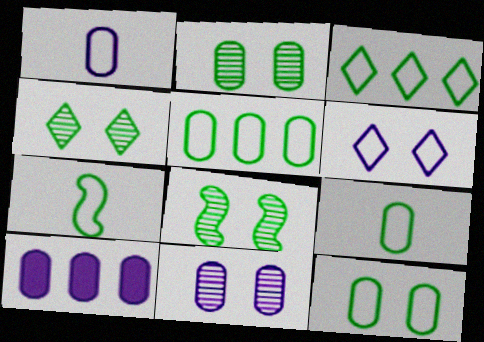[[1, 10, 11], 
[2, 4, 8], 
[3, 7, 12], 
[5, 9, 12]]